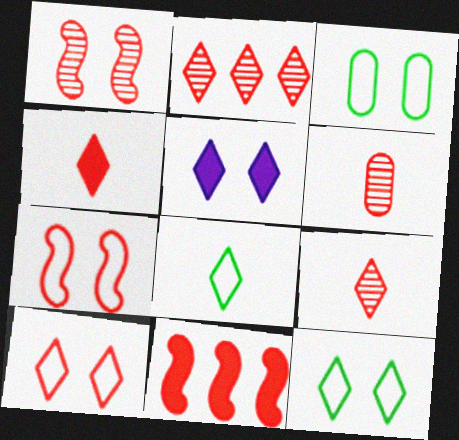[[1, 2, 6], 
[1, 3, 5], 
[2, 4, 10], 
[2, 5, 8], 
[6, 10, 11]]